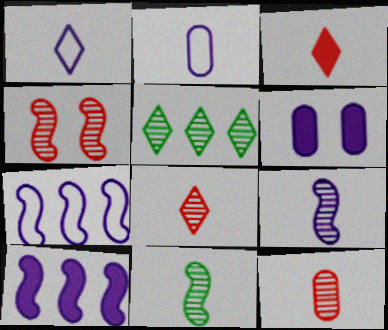[[2, 3, 11]]